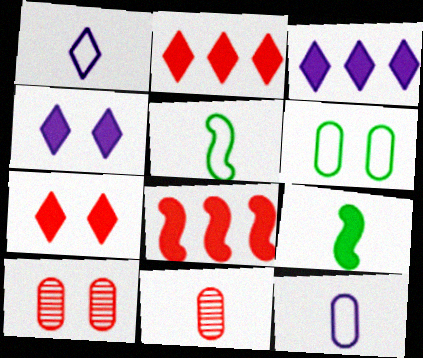[[1, 9, 11], 
[3, 5, 10]]